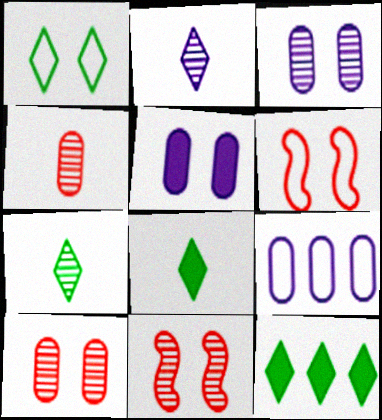[[1, 5, 11], 
[1, 7, 12], 
[8, 9, 11]]